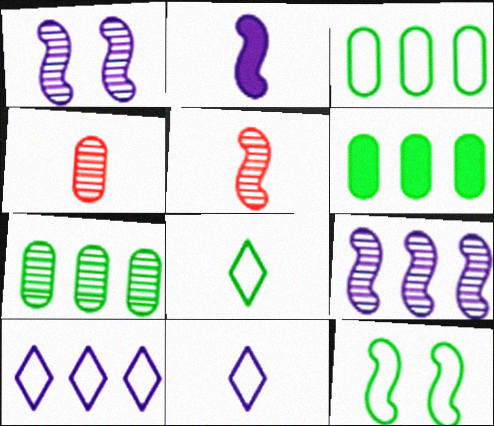[[2, 4, 8], 
[3, 6, 7], 
[3, 8, 12]]